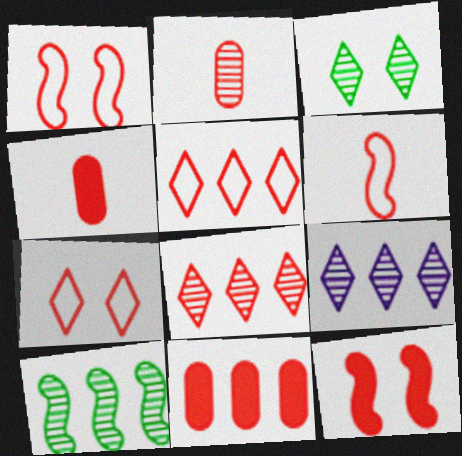[[1, 4, 8], 
[2, 5, 12]]